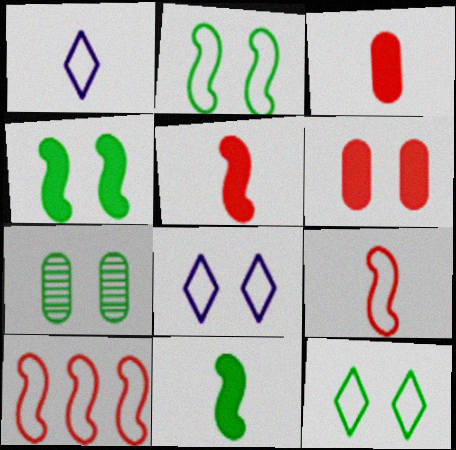[[4, 7, 12]]